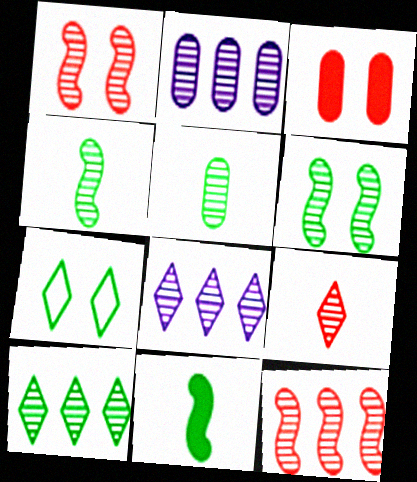[[1, 5, 8], 
[2, 6, 9], 
[2, 10, 12], 
[5, 6, 10]]